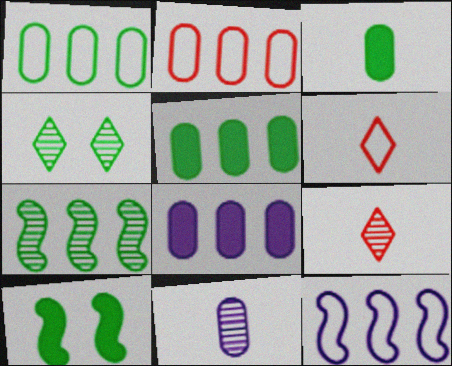[]